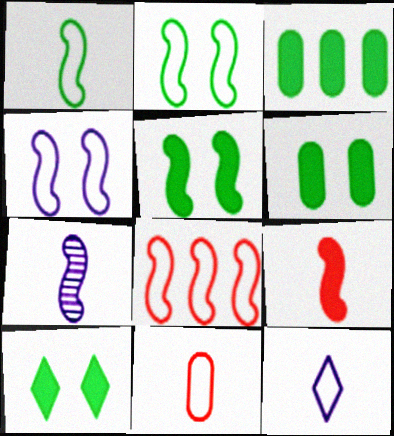[[1, 4, 8], 
[1, 7, 9], 
[1, 11, 12], 
[5, 6, 10], 
[5, 7, 8]]